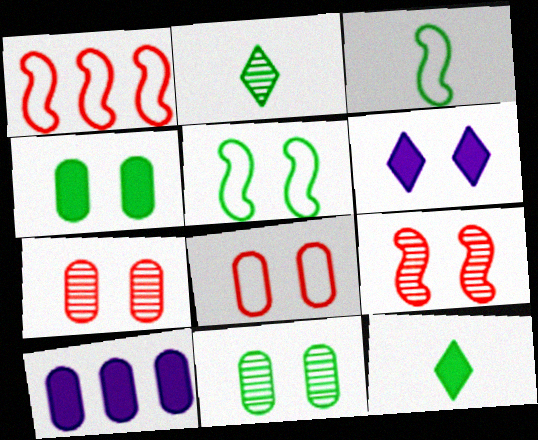[[5, 6, 7]]